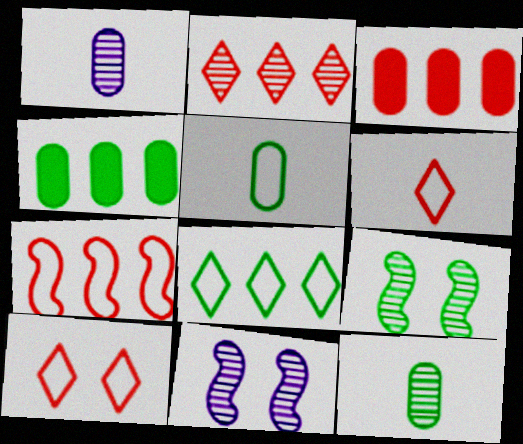[[1, 2, 9], 
[2, 3, 7], 
[2, 11, 12], 
[4, 6, 11]]